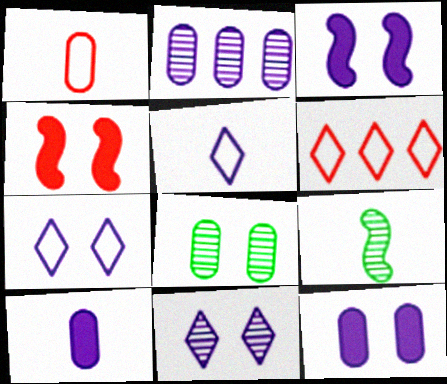[[2, 3, 5], 
[4, 7, 8], 
[6, 9, 12]]